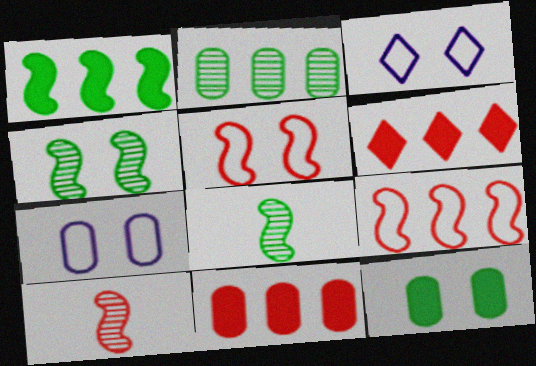[[3, 8, 11], 
[6, 7, 8]]